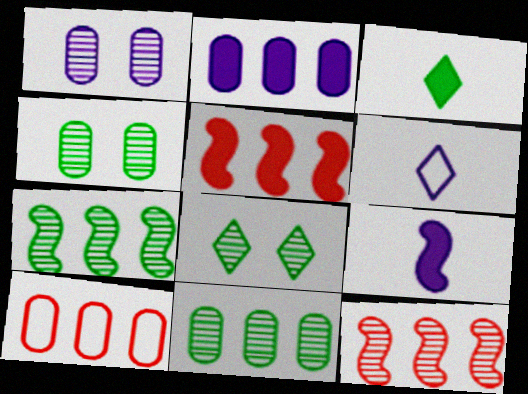[[2, 10, 11], 
[4, 5, 6], 
[8, 9, 10]]